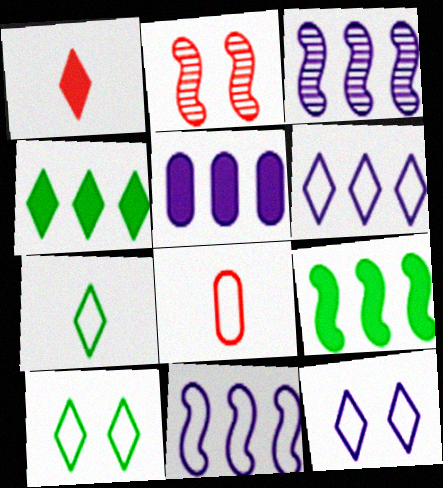[[2, 5, 7], 
[3, 5, 6], 
[8, 10, 11]]